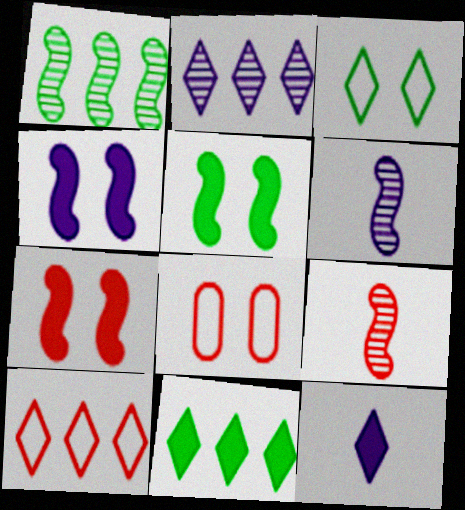[[1, 8, 12], 
[2, 10, 11], 
[4, 5, 7], 
[6, 8, 11]]